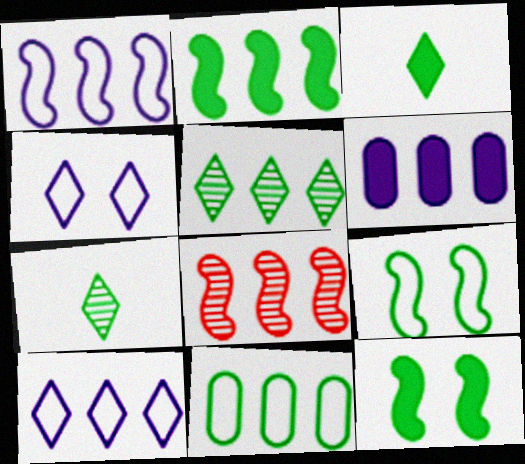[[1, 2, 8], 
[2, 5, 11], 
[7, 11, 12]]